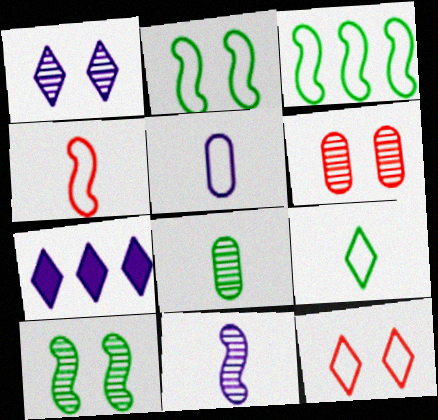[[1, 6, 10], 
[3, 5, 12], 
[4, 5, 9]]